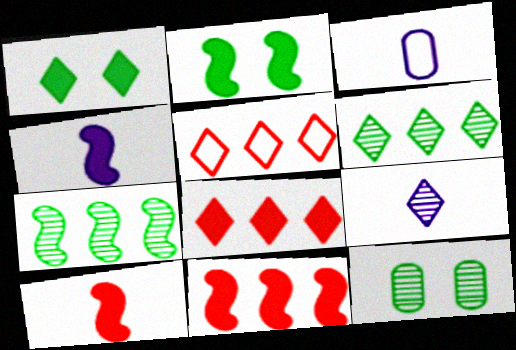[[1, 5, 9], 
[2, 4, 11], 
[3, 4, 9], 
[4, 5, 12]]